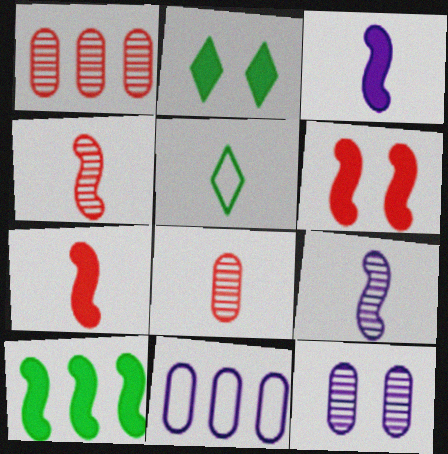[[2, 4, 11], 
[3, 5, 8], 
[3, 6, 10]]